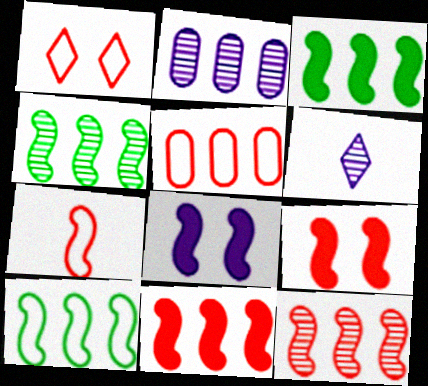[[1, 5, 7], 
[3, 4, 10], 
[4, 7, 8], 
[7, 9, 12]]